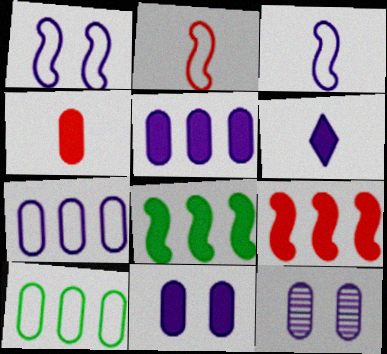[[4, 10, 12]]